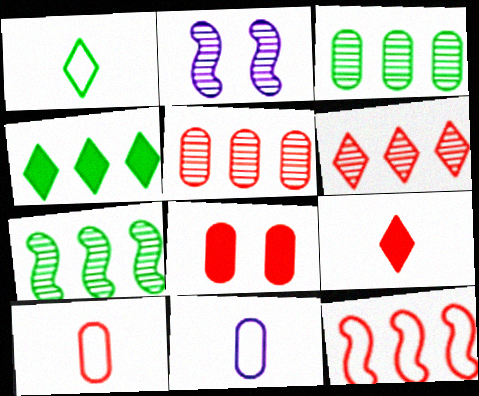[[2, 4, 10], 
[3, 8, 11], 
[5, 8, 10]]